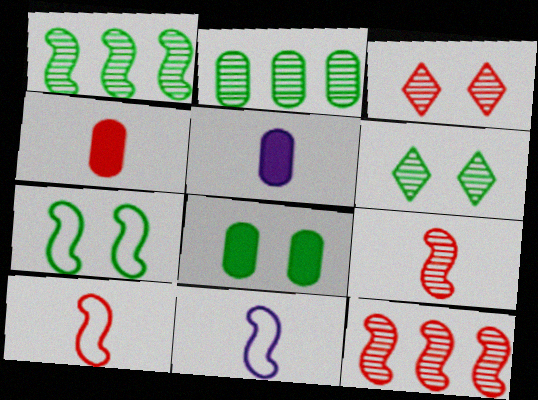[[6, 7, 8]]